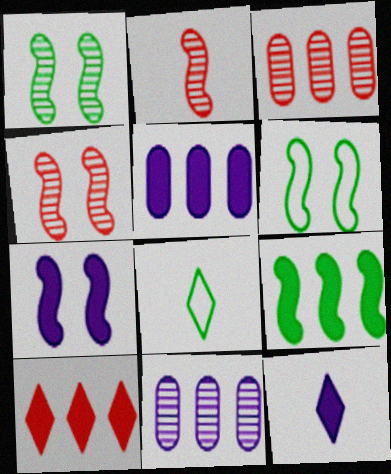[[3, 6, 12], 
[3, 7, 8], 
[4, 5, 8], 
[4, 6, 7], 
[5, 7, 12], 
[5, 9, 10]]